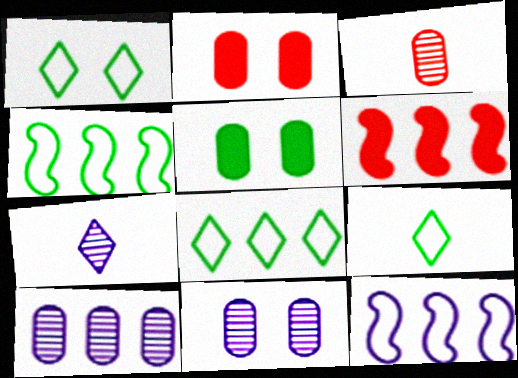[[1, 8, 9], 
[2, 4, 7], 
[6, 8, 10], 
[6, 9, 11]]